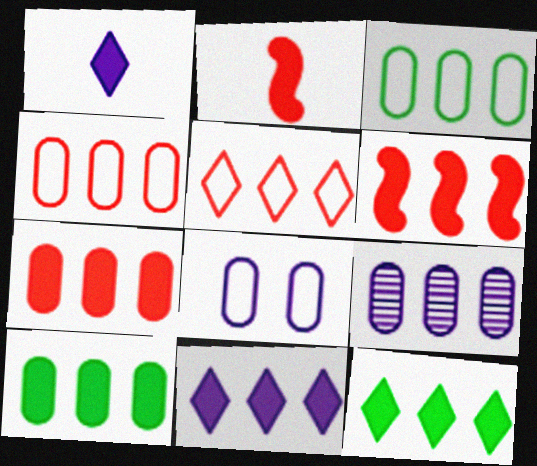[[3, 7, 9], 
[4, 9, 10], 
[6, 10, 11]]